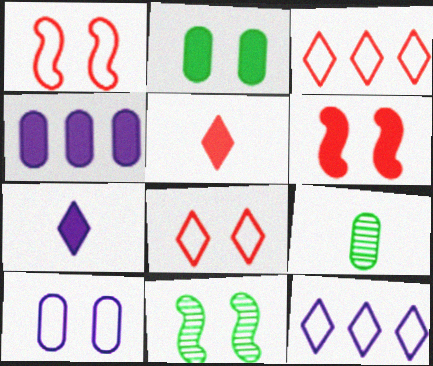[[6, 9, 12]]